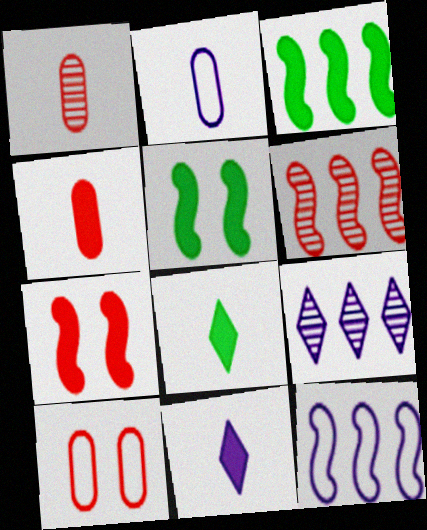[[3, 6, 12]]